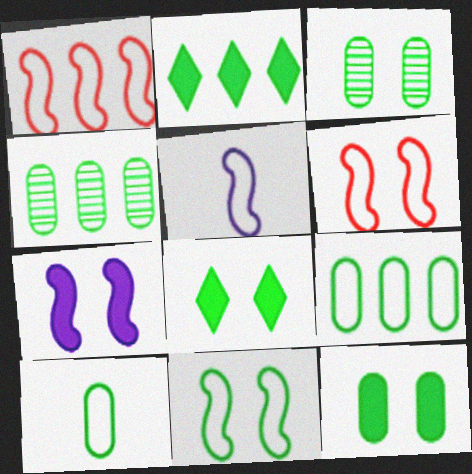[[1, 5, 11], 
[3, 8, 11], 
[4, 10, 12]]